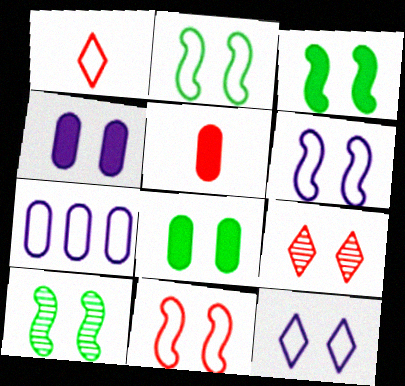[[1, 2, 7], 
[2, 3, 10], 
[2, 4, 9], 
[2, 6, 11], 
[6, 8, 9]]